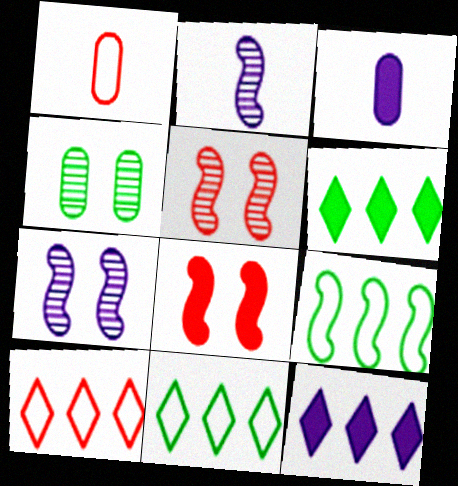[[1, 6, 7], 
[2, 8, 9], 
[3, 5, 11], 
[3, 6, 8]]